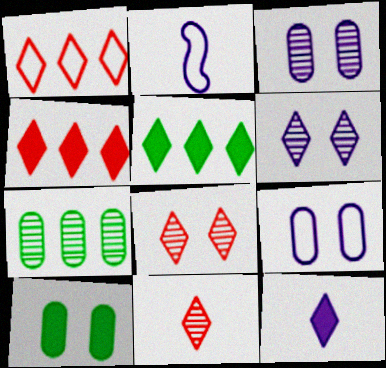[]